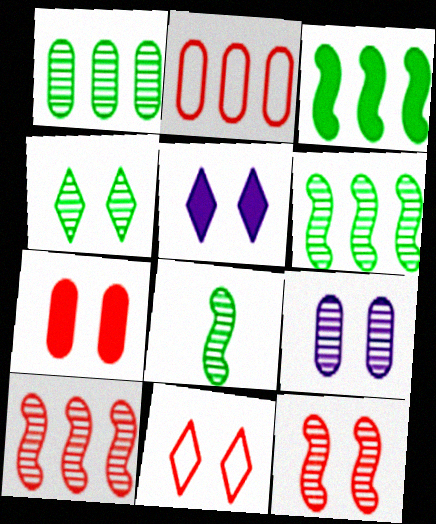[[1, 4, 8], 
[2, 5, 8], 
[4, 5, 11], 
[4, 9, 12], 
[7, 11, 12]]